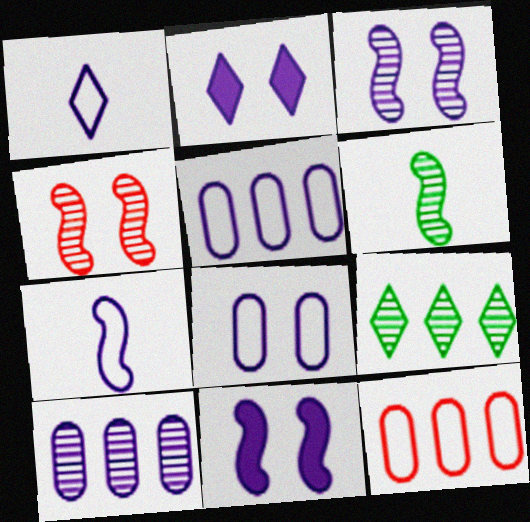[[1, 10, 11], 
[2, 3, 8], 
[2, 6, 12], 
[2, 7, 10]]